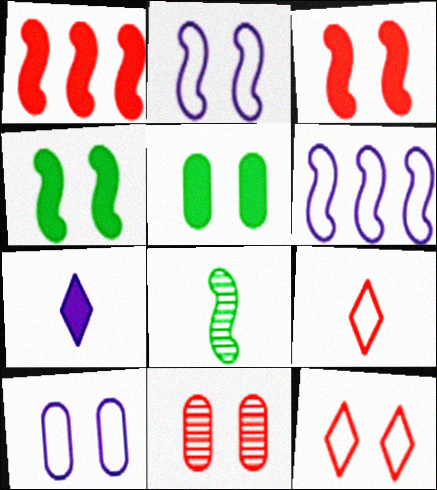[[1, 2, 8], 
[1, 5, 7], 
[1, 9, 11], 
[3, 6, 8], 
[3, 11, 12], 
[5, 10, 11]]